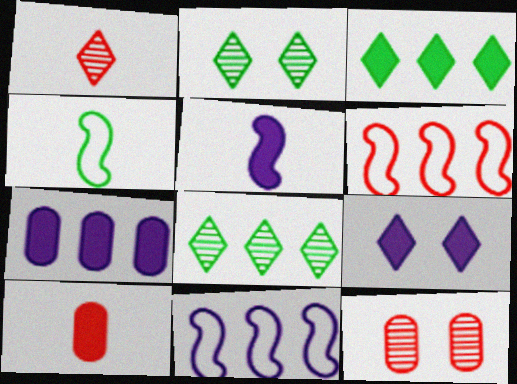[[2, 10, 11], 
[5, 7, 9], 
[6, 7, 8]]